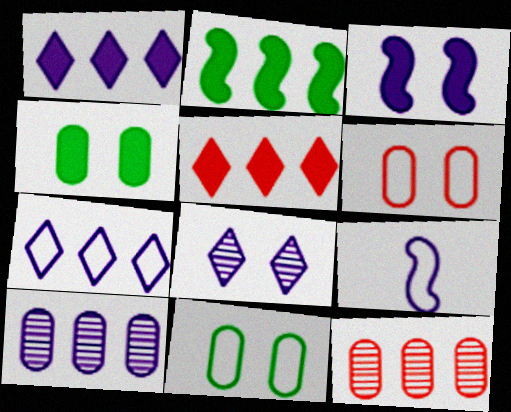[[2, 7, 12]]